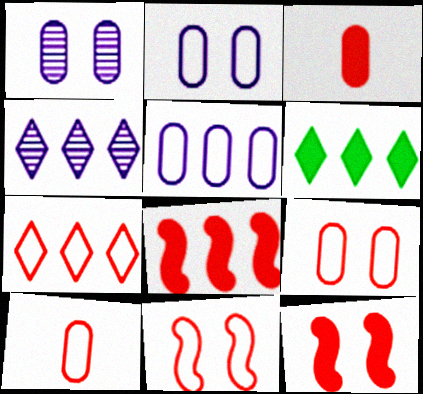[[4, 6, 7], 
[7, 10, 11]]